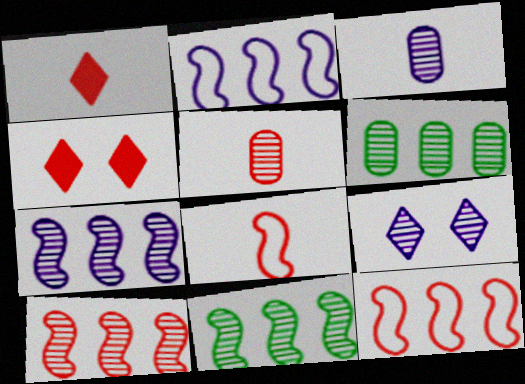[[1, 5, 8], 
[3, 7, 9], 
[4, 5, 12], 
[5, 9, 11], 
[7, 10, 11]]